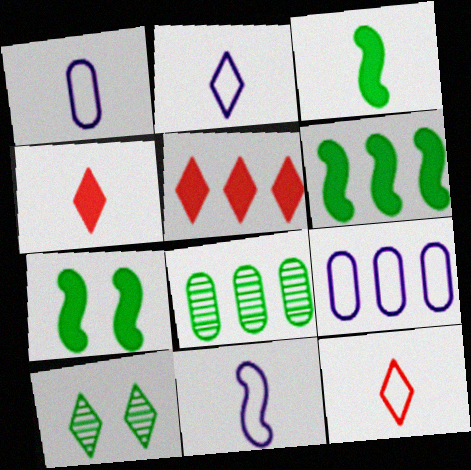[[1, 2, 11], 
[2, 5, 10], 
[3, 6, 7]]